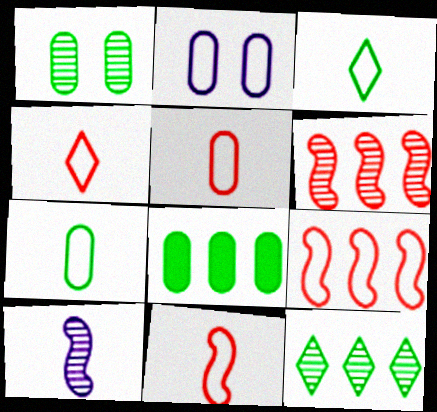[[1, 7, 8], 
[2, 3, 9], 
[4, 5, 11]]